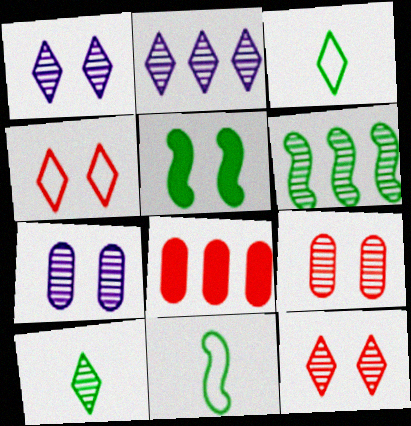[[1, 8, 11], 
[2, 10, 12], 
[4, 5, 7], 
[5, 6, 11]]